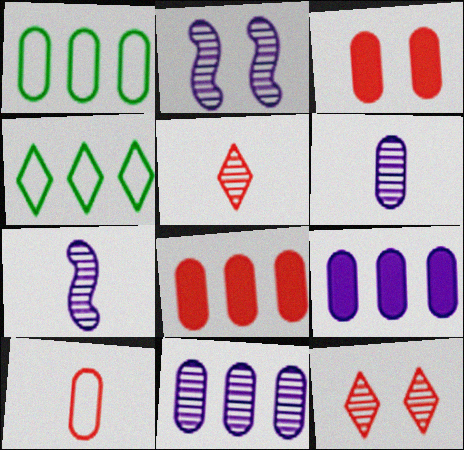[[1, 3, 6], 
[1, 8, 11], 
[3, 4, 7]]